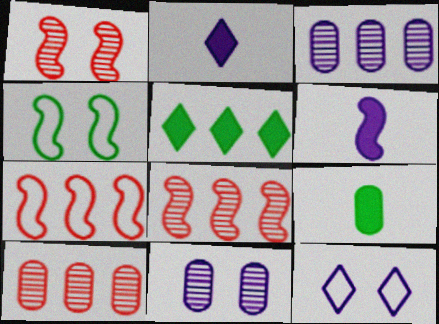[[2, 4, 10], 
[3, 5, 7], 
[3, 6, 12], 
[4, 6, 8], 
[8, 9, 12]]